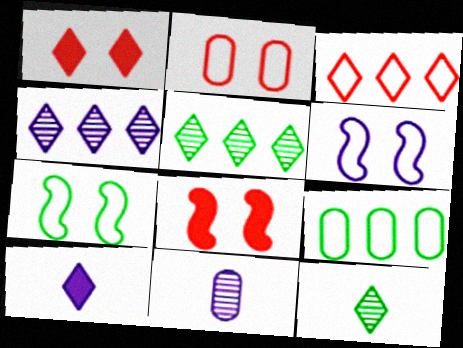[]